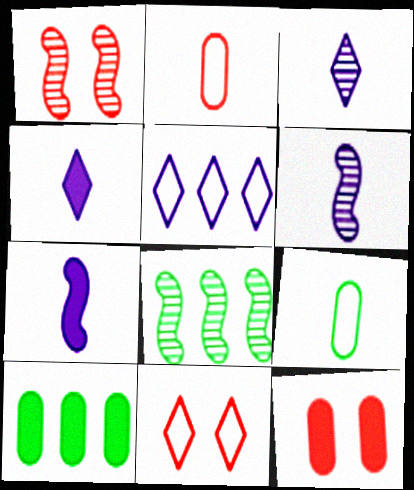[[1, 6, 8], 
[1, 11, 12], 
[6, 10, 11]]